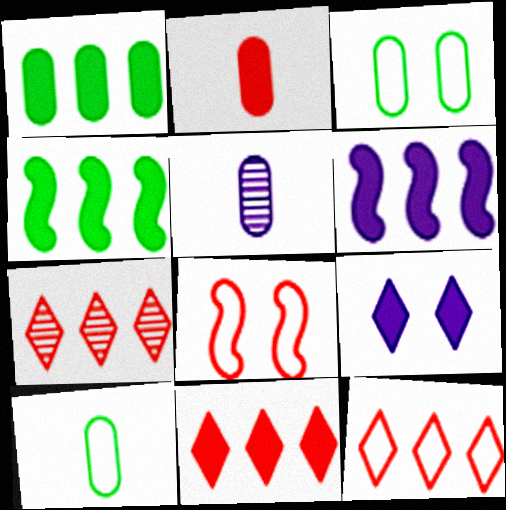[[1, 6, 11], 
[2, 4, 9], 
[2, 5, 10], 
[2, 7, 8], 
[7, 11, 12]]